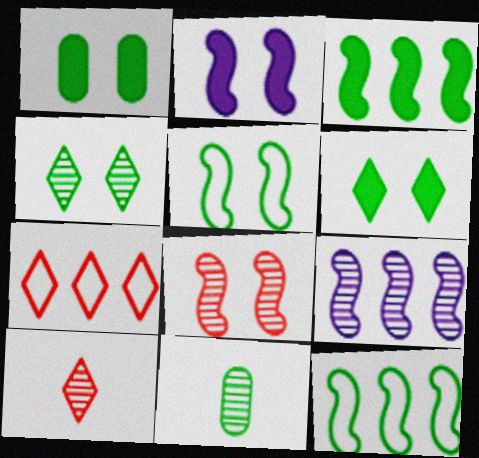[[1, 4, 5], 
[2, 5, 8], 
[2, 7, 11], 
[6, 11, 12]]